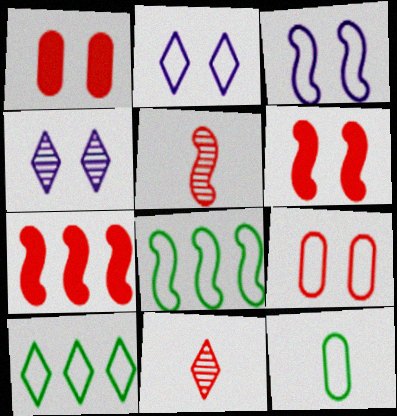[[4, 7, 12], 
[7, 9, 11]]